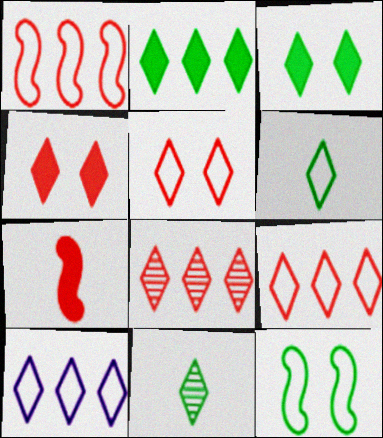[[2, 8, 10], 
[4, 10, 11], 
[5, 6, 10]]